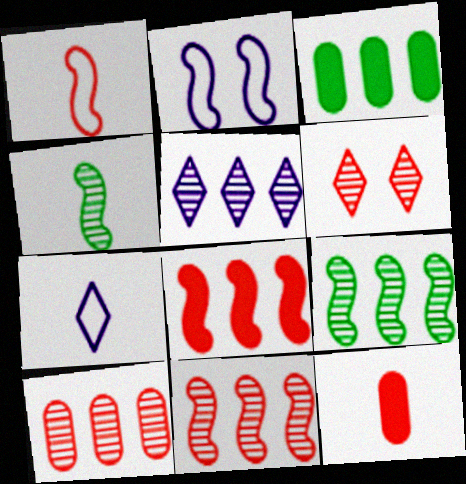[[2, 4, 8], 
[4, 7, 12], 
[5, 9, 10]]